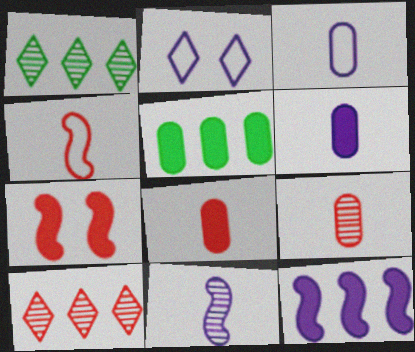[[1, 3, 7]]